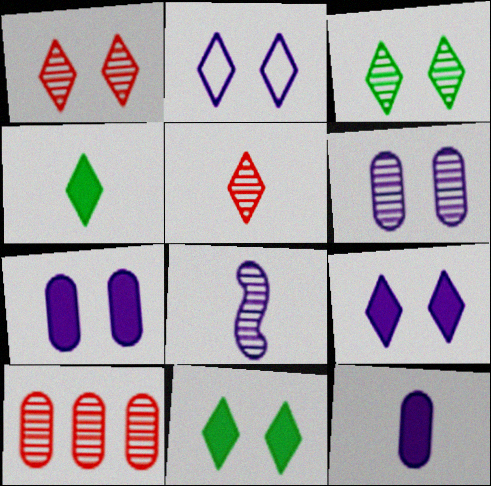[[1, 2, 11], 
[3, 8, 10]]